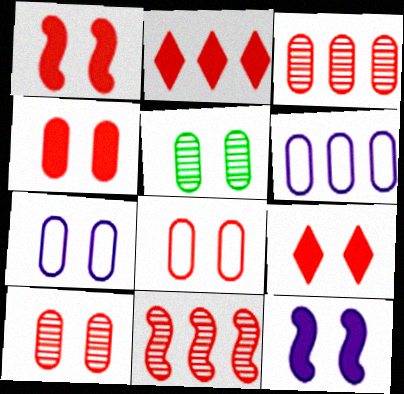[[1, 4, 9], 
[4, 5, 7], 
[4, 8, 10]]